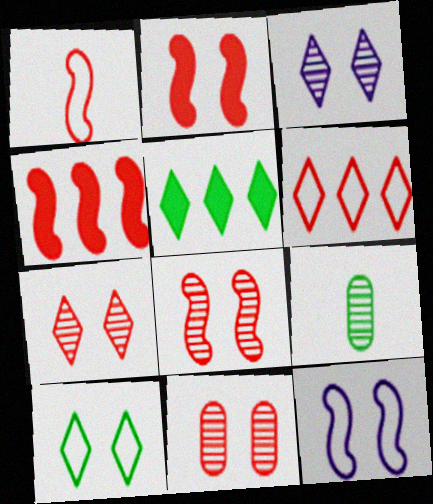[[1, 4, 8], 
[7, 8, 11]]